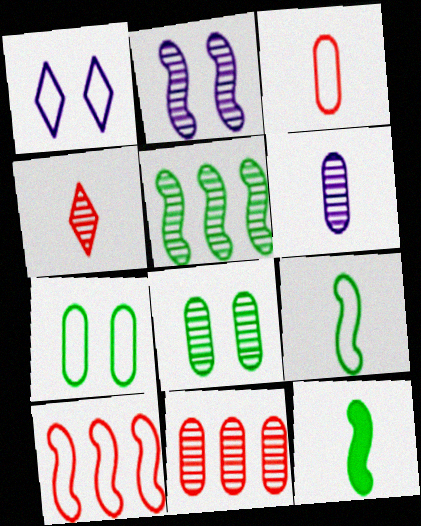[[1, 11, 12], 
[2, 10, 12], 
[6, 8, 11]]